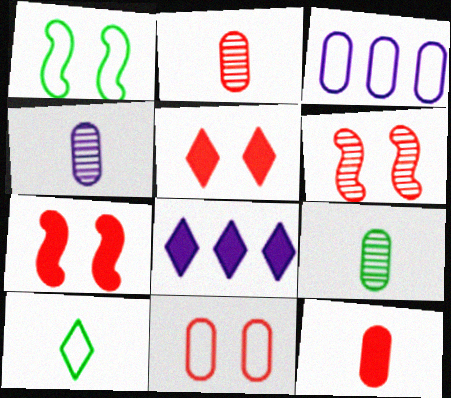[[1, 2, 8], 
[2, 4, 9], 
[5, 6, 11]]